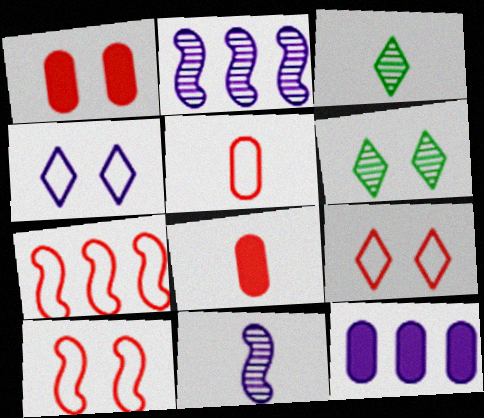[[3, 10, 12], 
[4, 11, 12], 
[5, 7, 9]]